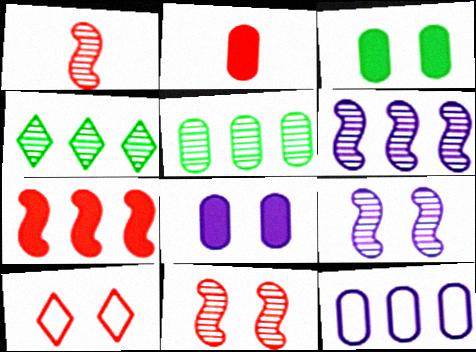[[3, 9, 10], 
[4, 7, 12]]